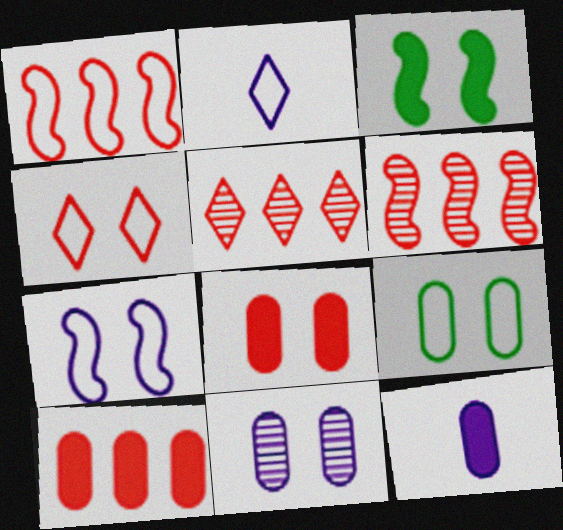[[1, 2, 9], 
[1, 5, 10], 
[3, 4, 11], 
[4, 7, 9], 
[8, 9, 11]]